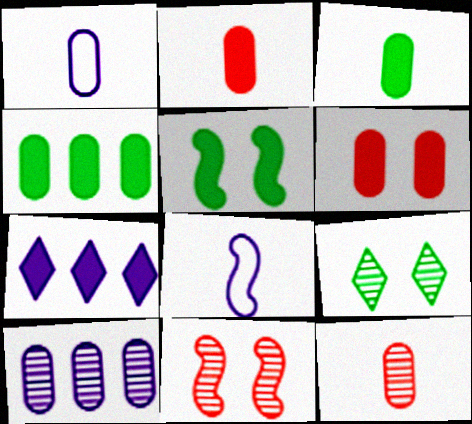[[1, 3, 12], 
[2, 5, 7]]